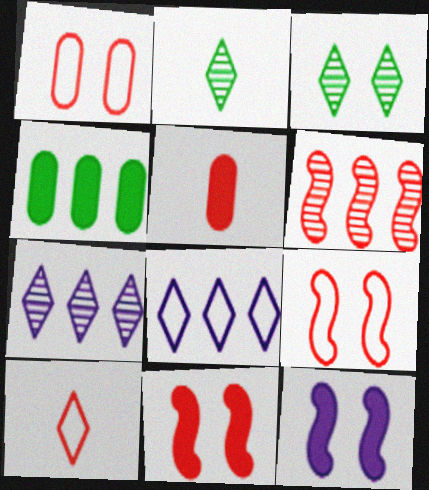[[1, 3, 12], 
[4, 6, 8]]